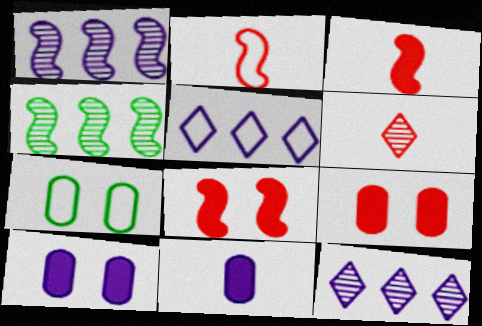[[2, 5, 7], 
[3, 7, 12]]